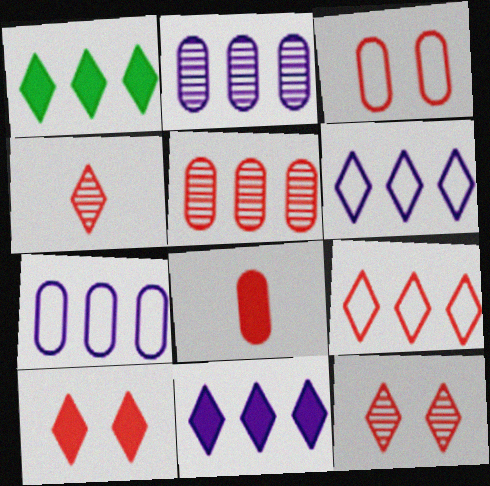[[3, 5, 8], 
[4, 9, 10]]